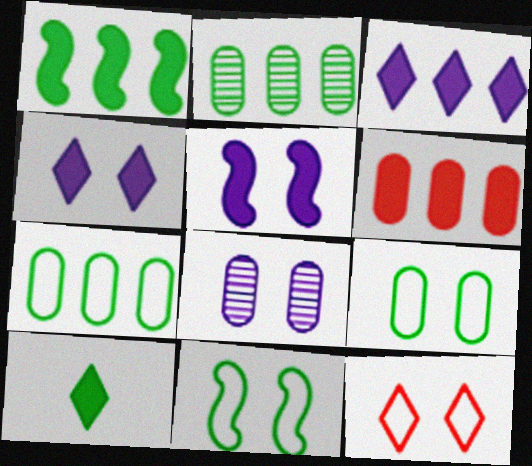[[1, 3, 6], 
[2, 10, 11], 
[5, 6, 10]]